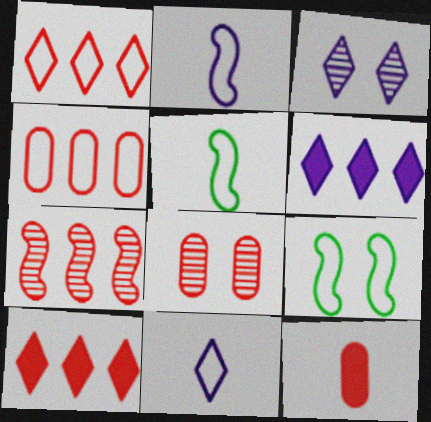[[3, 6, 11], 
[4, 7, 10], 
[4, 8, 12], 
[4, 9, 11], 
[5, 6, 8]]